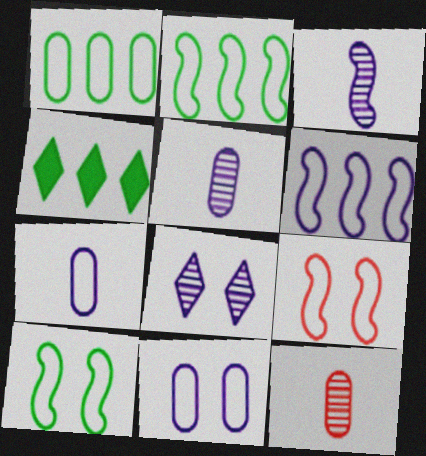[[4, 5, 9]]